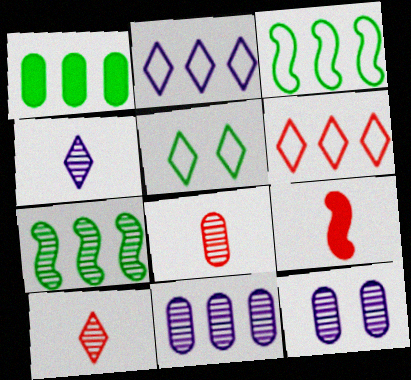[[5, 9, 11], 
[7, 10, 12]]